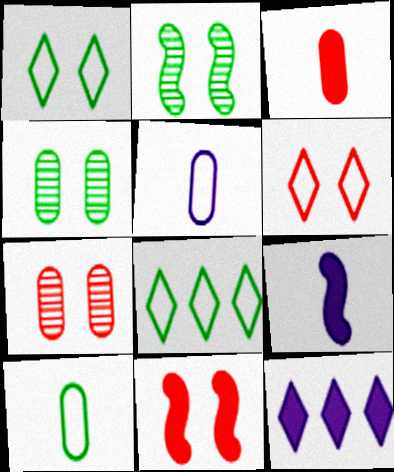[[6, 7, 11], 
[7, 8, 9]]